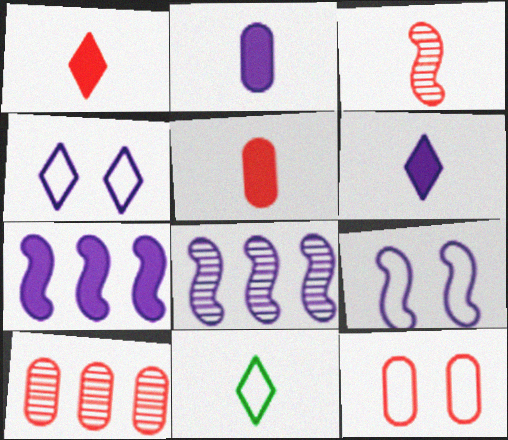[[2, 3, 11], 
[2, 4, 8], 
[5, 10, 12]]